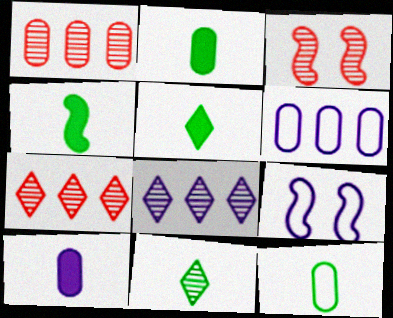[[1, 5, 9], 
[2, 4, 5], 
[2, 7, 9], 
[3, 5, 6], 
[4, 11, 12], 
[8, 9, 10]]